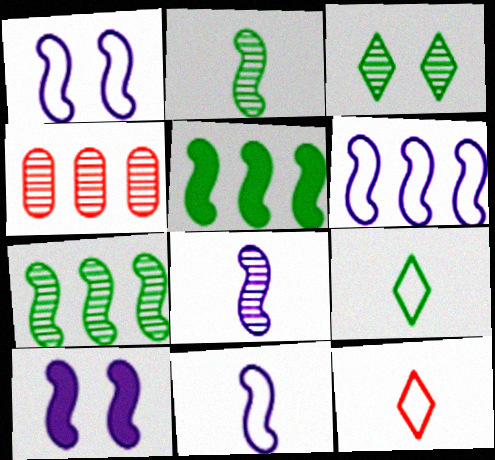[[1, 6, 11], 
[3, 4, 8], 
[4, 9, 10], 
[6, 8, 10]]